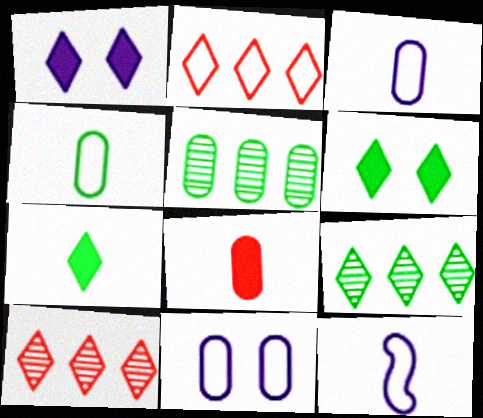[[5, 8, 11]]